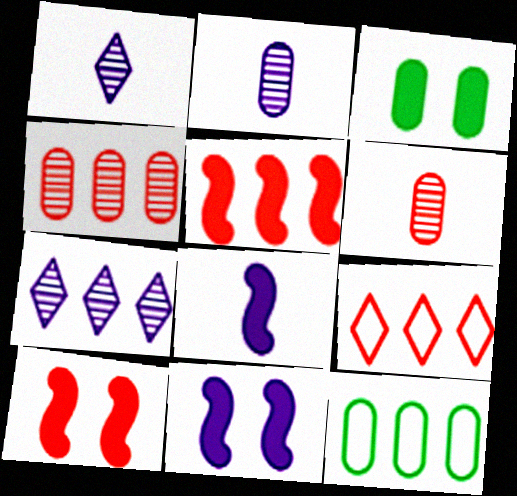[[1, 10, 12], 
[4, 5, 9], 
[5, 7, 12], 
[6, 9, 10]]